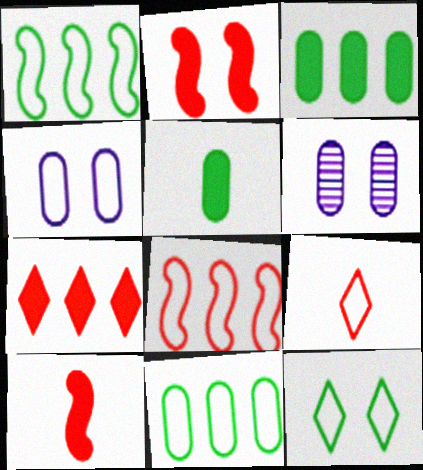[[1, 4, 9], 
[2, 6, 12]]